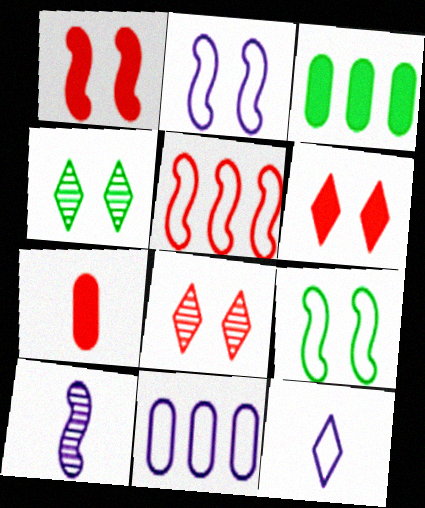[[2, 11, 12], 
[5, 7, 8]]